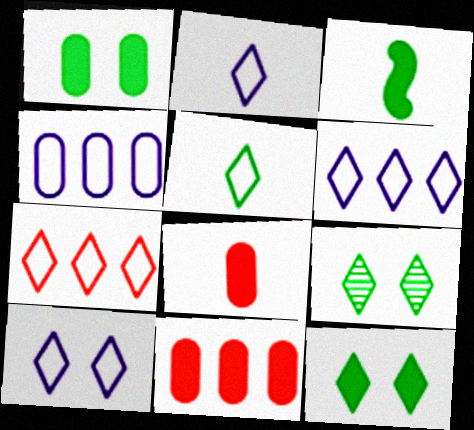[[2, 6, 10], 
[5, 7, 10]]